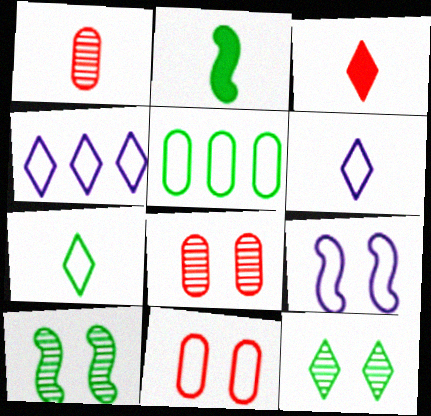[[1, 2, 6], 
[2, 4, 8], 
[2, 5, 12], 
[3, 4, 12]]